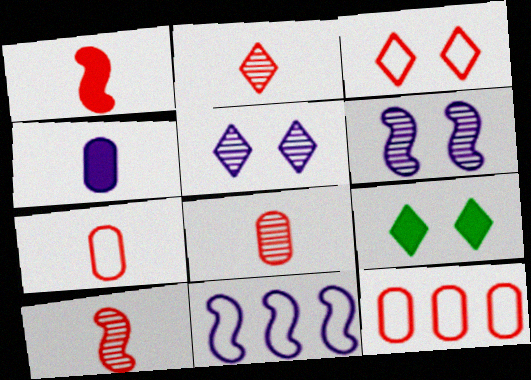[[1, 2, 7], 
[2, 8, 10], 
[3, 5, 9], 
[4, 5, 11], 
[8, 9, 11]]